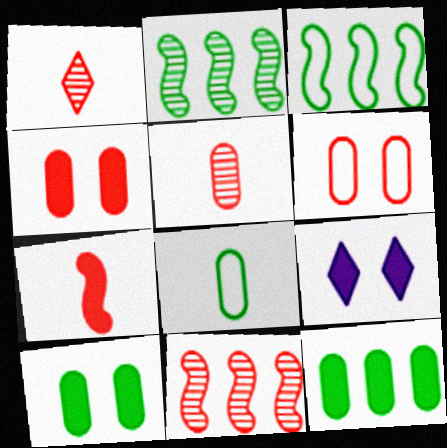[[3, 5, 9], 
[7, 9, 12], 
[8, 9, 11]]